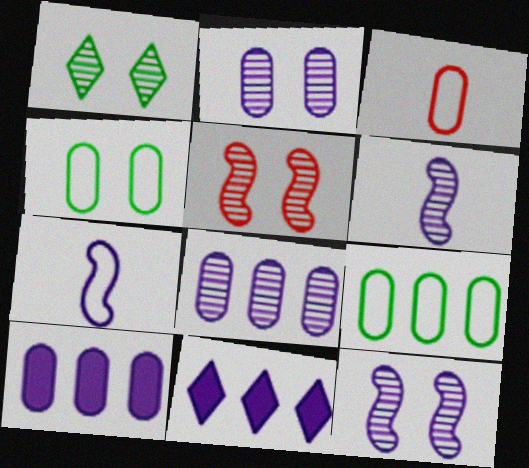[[1, 2, 5], 
[2, 7, 11]]